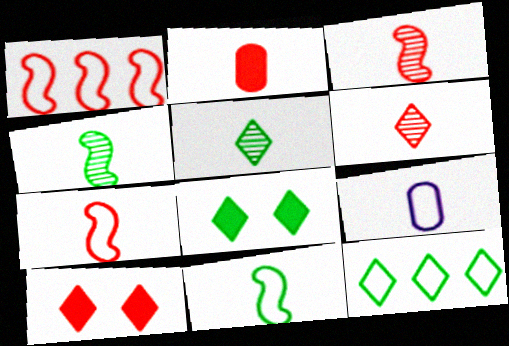[[2, 6, 7], 
[5, 8, 12]]